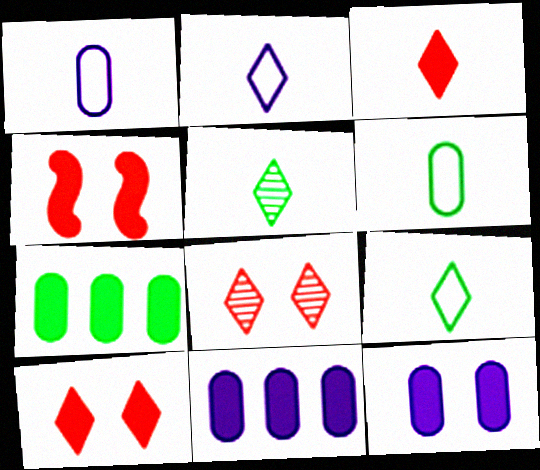[[2, 3, 5]]